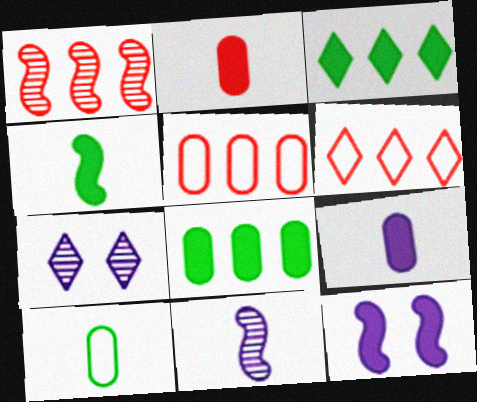[[2, 3, 12], 
[4, 5, 7]]